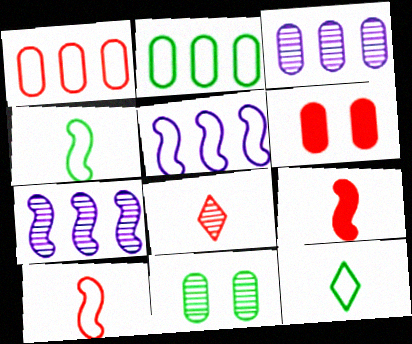[[6, 7, 12], 
[7, 8, 11]]